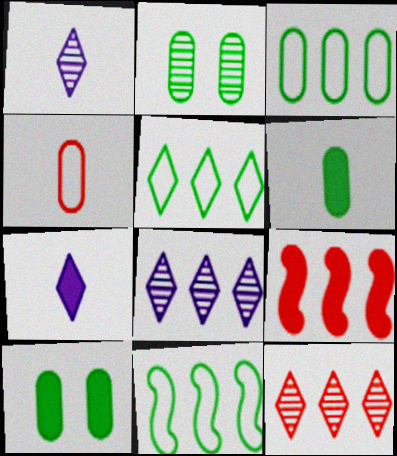[[2, 3, 6], 
[3, 5, 11], 
[3, 8, 9], 
[7, 9, 10]]